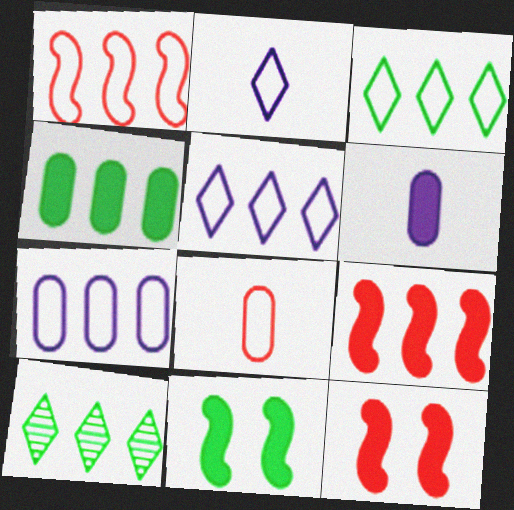[[1, 3, 7], 
[7, 9, 10]]